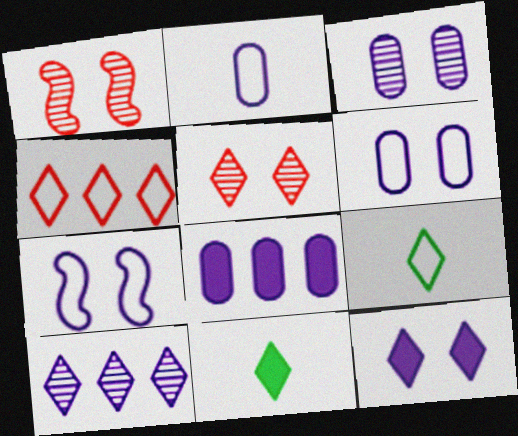[[1, 8, 9], 
[2, 3, 8], 
[3, 7, 12]]